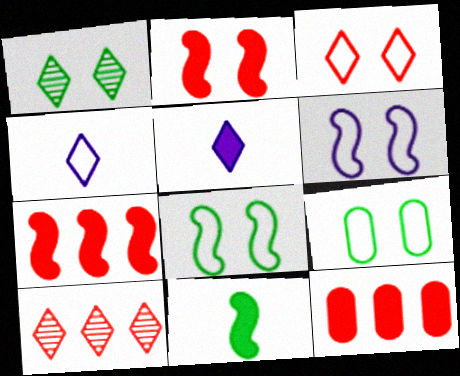[[3, 6, 9]]